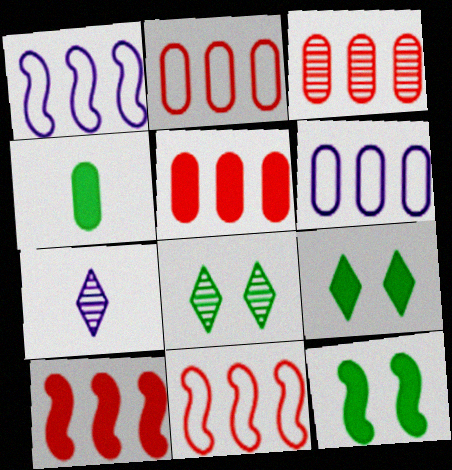[[2, 3, 5], 
[2, 7, 12]]